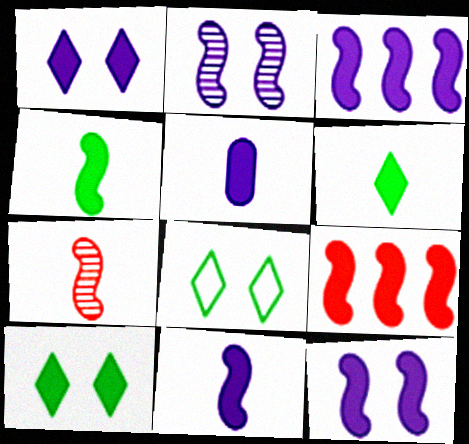[[1, 3, 5], 
[3, 11, 12], 
[4, 9, 12], 
[5, 9, 10]]